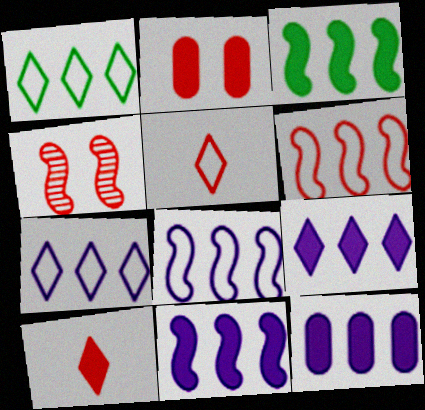[[9, 11, 12]]